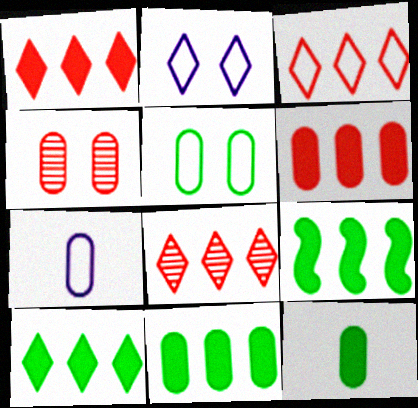[[1, 3, 8], 
[4, 7, 11], 
[9, 10, 11]]